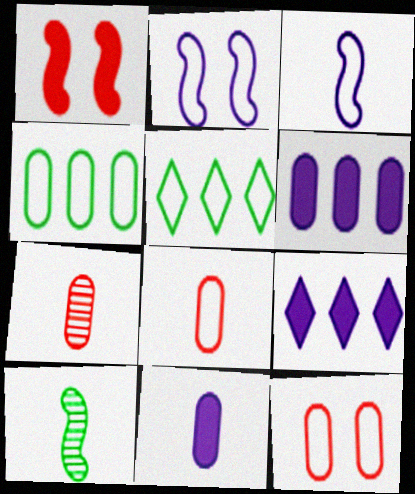[[2, 5, 8], 
[3, 5, 12], 
[9, 10, 12]]